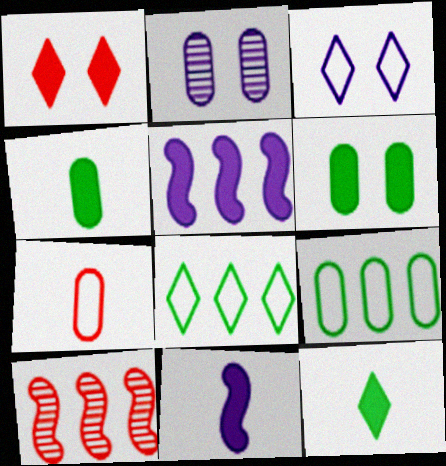[[1, 4, 5], 
[1, 7, 10], 
[3, 4, 10]]